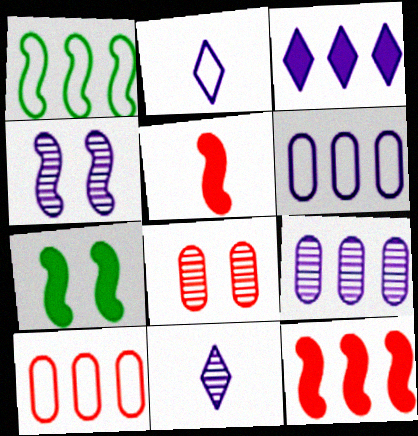[[1, 4, 5], 
[4, 9, 11], 
[7, 10, 11]]